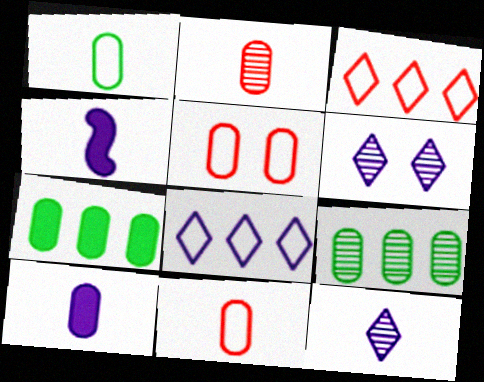[[1, 2, 10], 
[5, 9, 10]]